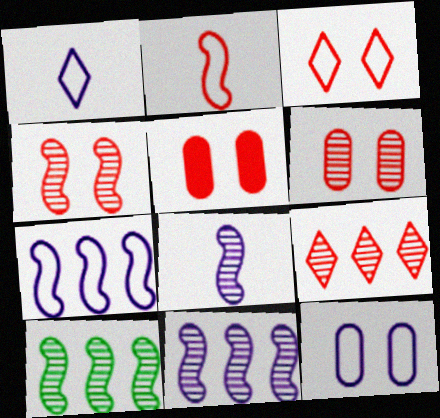[[1, 5, 10], 
[1, 7, 12], 
[2, 5, 9], 
[3, 4, 5], 
[4, 8, 10]]